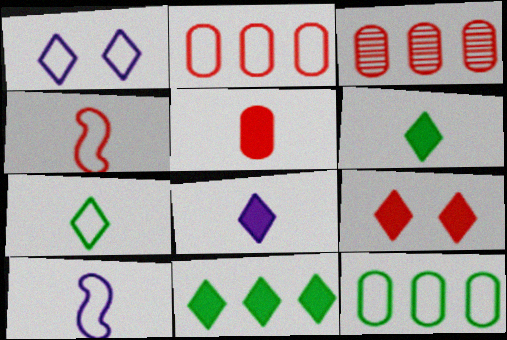[[1, 4, 12], 
[3, 4, 9], 
[8, 9, 11]]